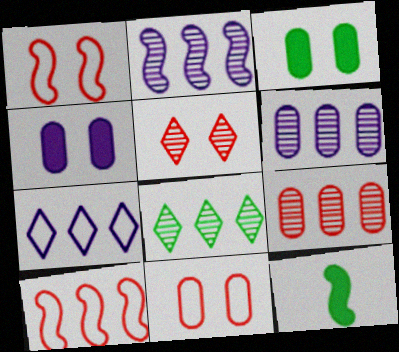[[1, 2, 12], 
[2, 8, 9]]